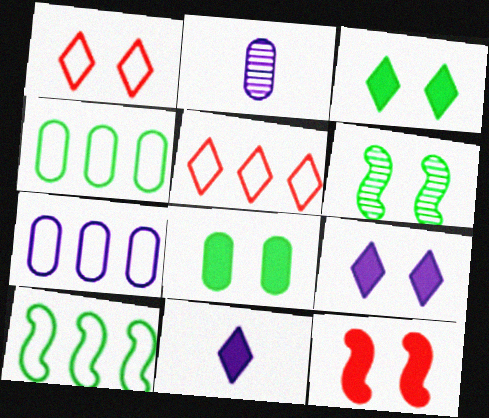[[5, 7, 10], 
[8, 9, 12]]